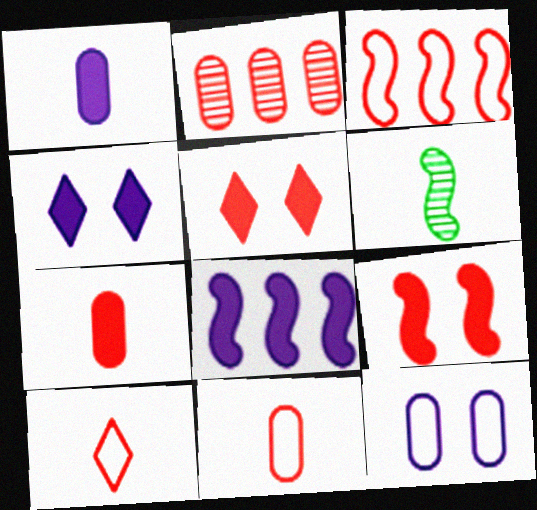[[1, 4, 8], 
[1, 6, 10], 
[2, 9, 10]]